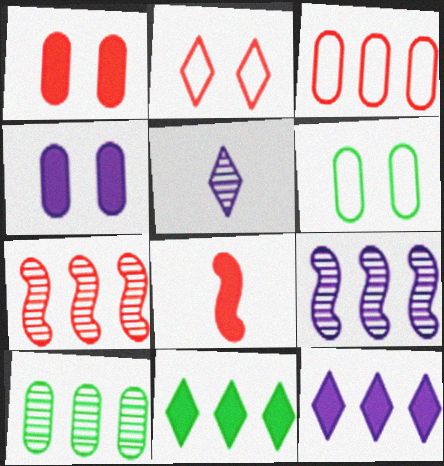[[2, 5, 11], 
[3, 9, 11], 
[4, 8, 11]]